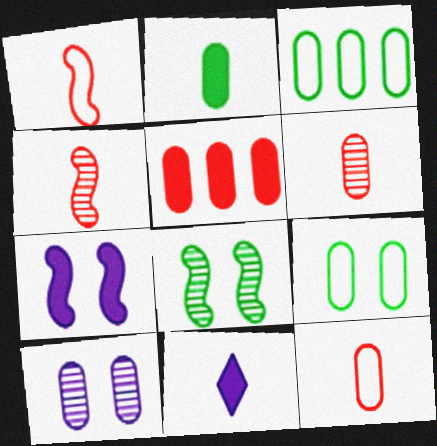[]